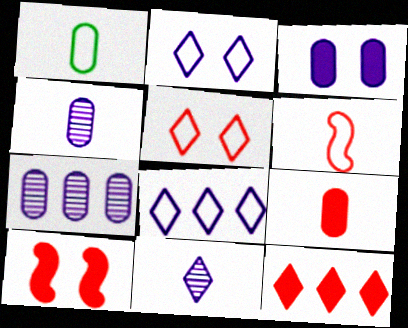[[1, 4, 9], 
[9, 10, 12]]